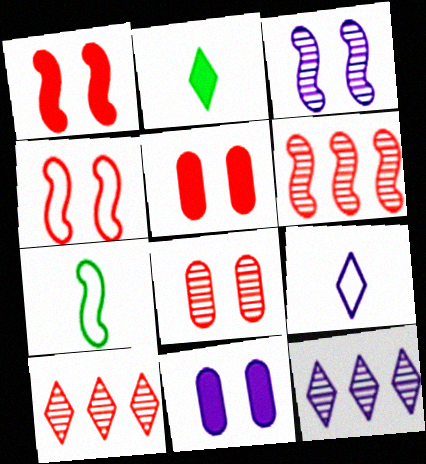[[5, 7, 12], 
[7, 10, 11]]